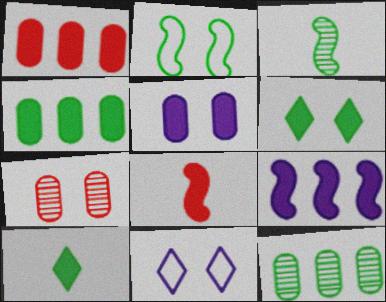[[1, 3, 11], 
[2, 10, 12], 
[8, 11, 12]]